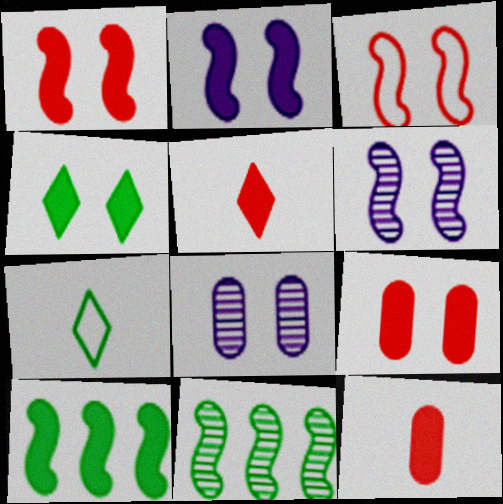[[2, 4, 9], 
[3, 4, 8]]